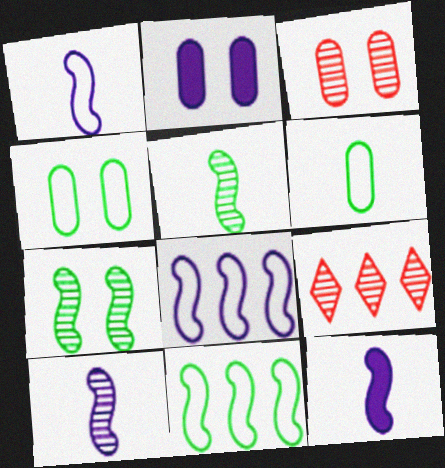[[1, 10, 12], 
[2, 3, 4], 
[4, 9, 12]]